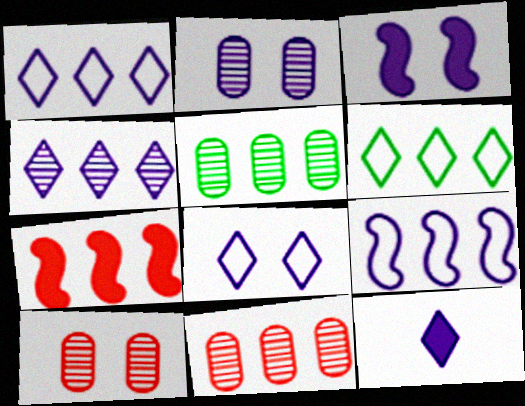[[1, 5, 7], 
[2, 3, 8], 
[2, 9, 12], 
[4, 8, 12]]